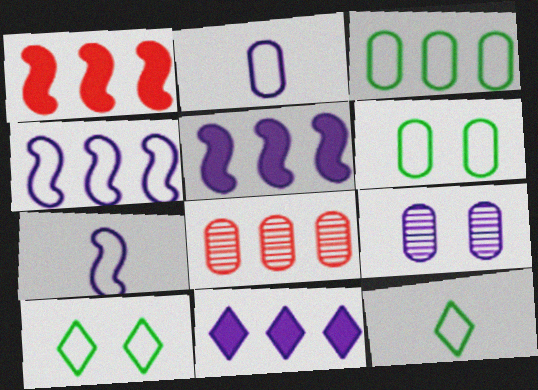[[1, 9, 12], 
[7, 9, 11]]